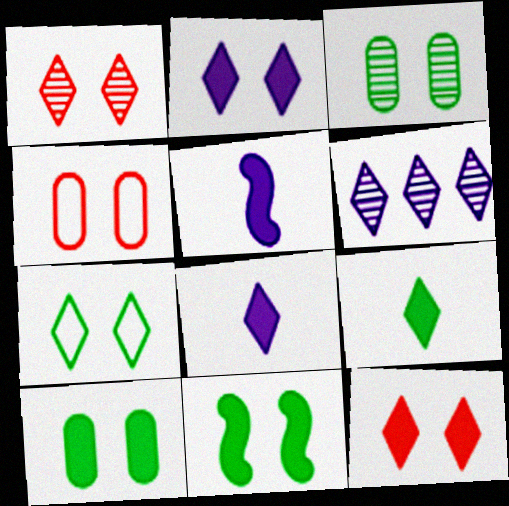[[1, 2, 7], 
[3, 7, 11]]